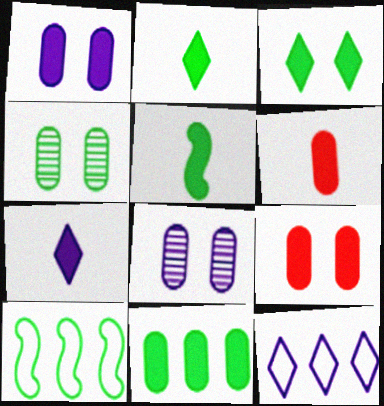[[1, 6, 11], 
[2, 4, 10], 
[3, 5, 11], 
[5, 6, 7]]